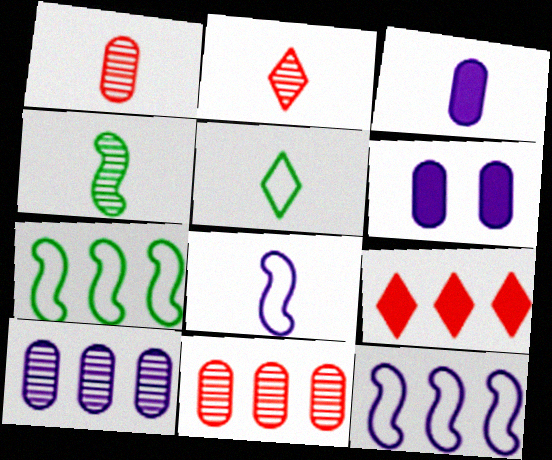[[2, 6, 7], 
[7, 9, 10]]